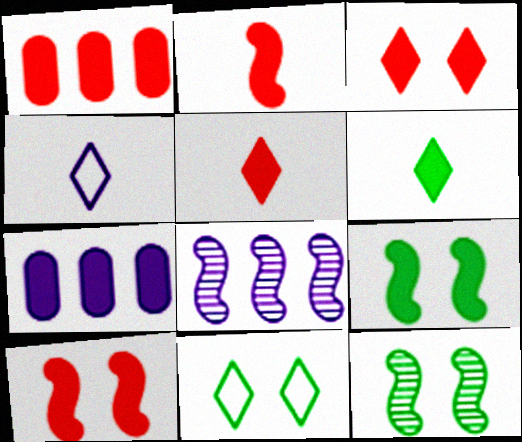[[1, 2, 3], 
[1, 4, 12], 
[1, 5, 10], 
[5, 7, 9], 
[6, 7, 10]]